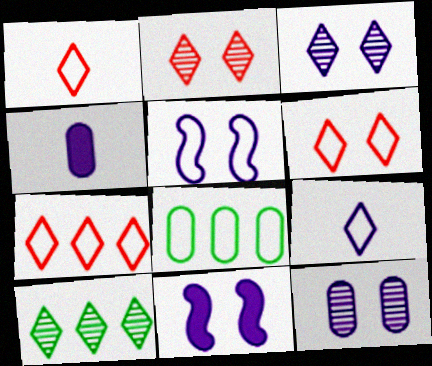[[1, 5, 8], 
[1, 6, 7]]